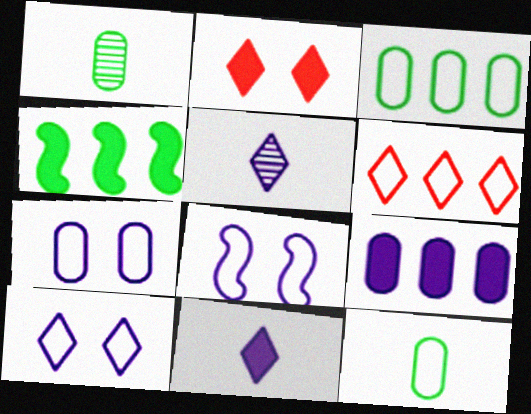[[5, 8, 9], 
[6, 8, 12], 
[7, 8, 10]]